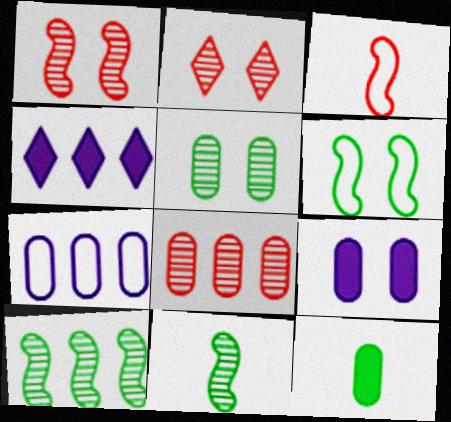[[2, 6, 9], 
[3, 4, 5]]